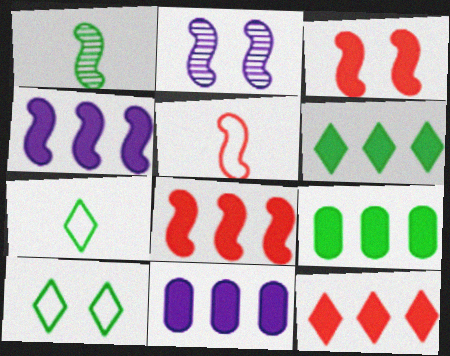[[1, 9, 10], 
[4, 9, 12], 
[6, 8, 11]]